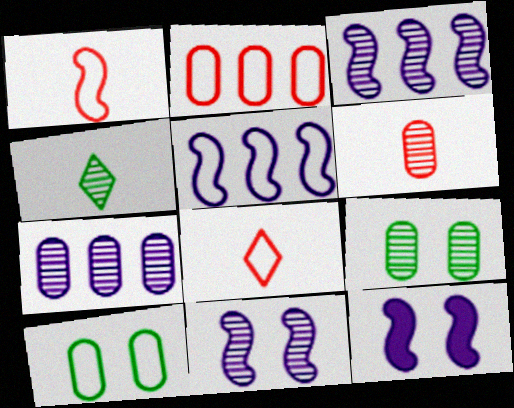[[2, 4, 12], 
[5, 8, 10], 
[6, 7, 9]]